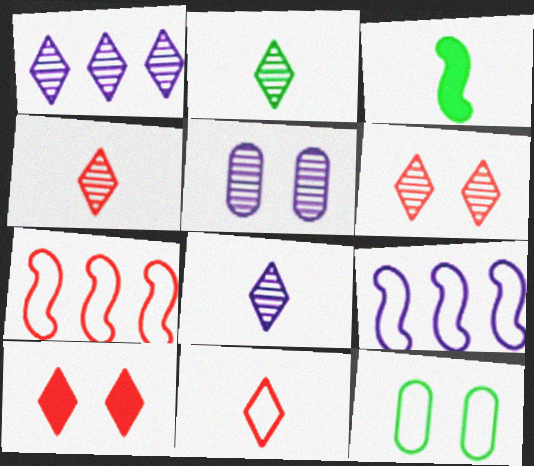[[1, 2, 6], 
[2, 4, 8], 
[9, 11, 12]]